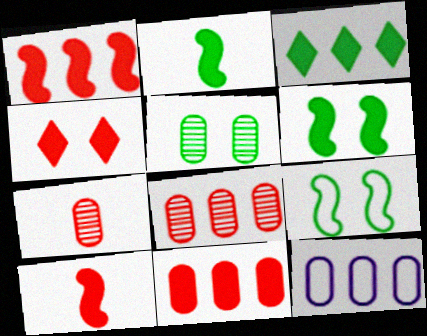[[4, 10, 11]]